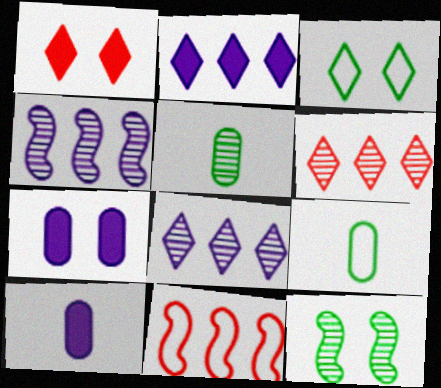[[1, 4, 9]]